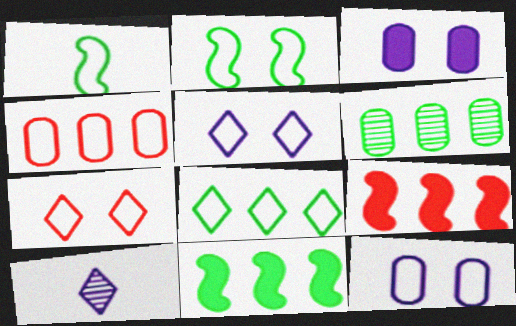[[1, 4, 5], 
[2, 7, 12], 
[6, 8, 11]]